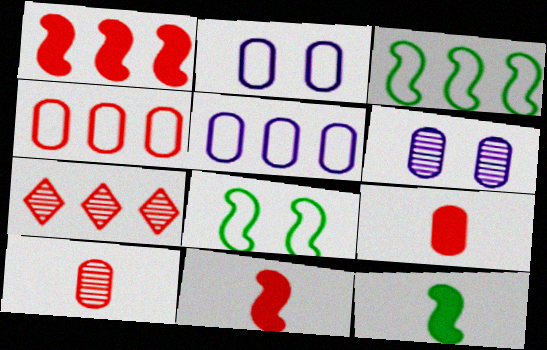[[1, 4, 7], 
[2, 7, 12]]